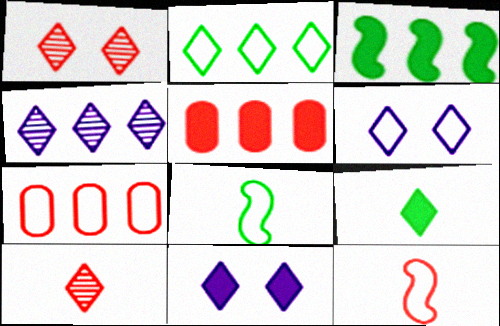[[1, 5, 12], 
[2, 10, 11], 
[3, 4, 7], 
[6, 7, 8]]